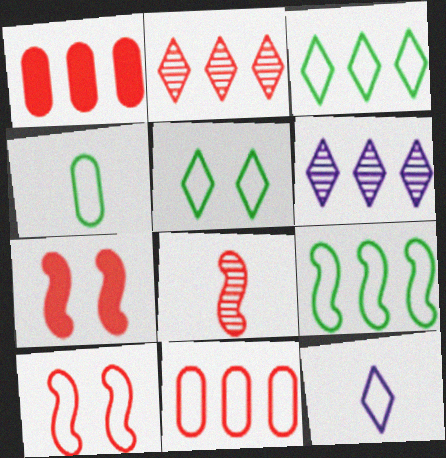[[1, 6, 9], 
[4, 5, 9], 
[4, 6, 7]]